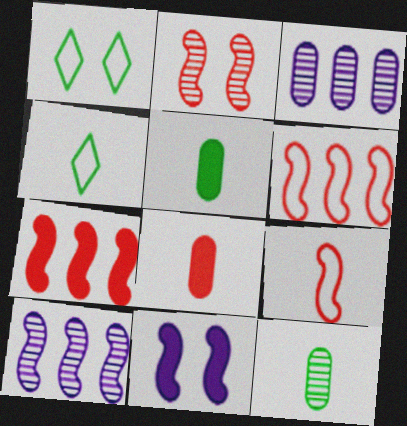[[1, 8, 10], 
[2, 7, 9]]